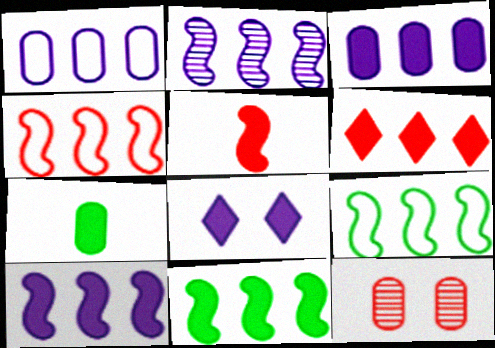[[1, 7, 12], 
[2, 4, 11], 
[3, 6, 11]]